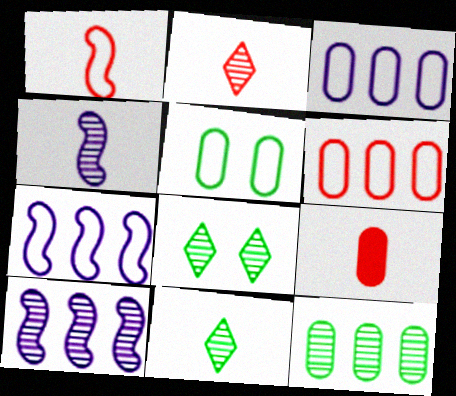[[1, 2, 9], 
[7, 8, 9]]